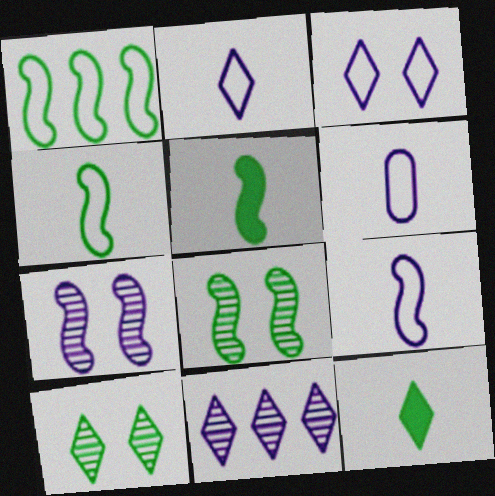[[1, 5, 8], 
[2, 6, 9]]